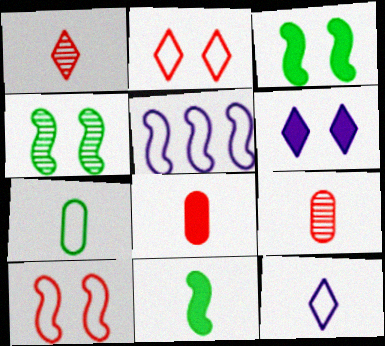[[2, 5, 7], 
[9, 11, 12]]